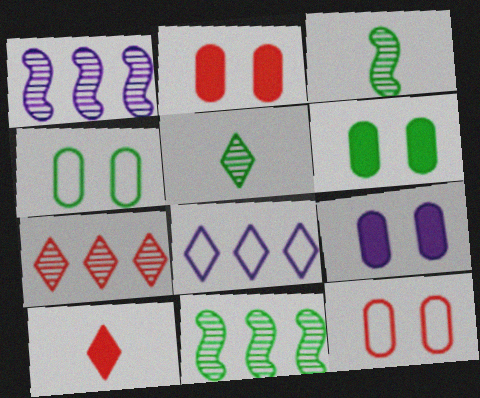[[1, 4, 10], 
[2, 3, 8], 
[2, 6, 9]]